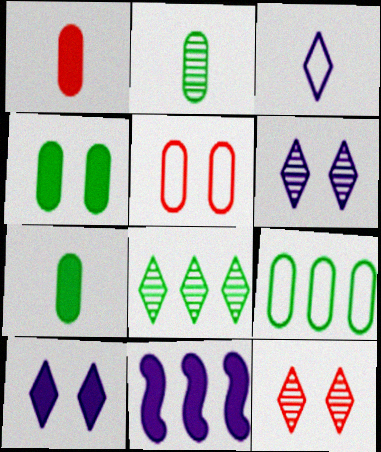[[2, 4, 9]]